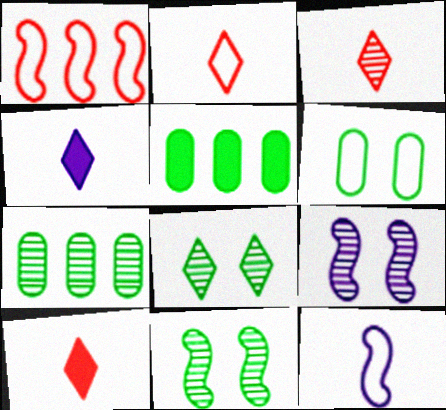[[2, 3, 10], 
[2, 5, 9], 
[3, 7, 9]]